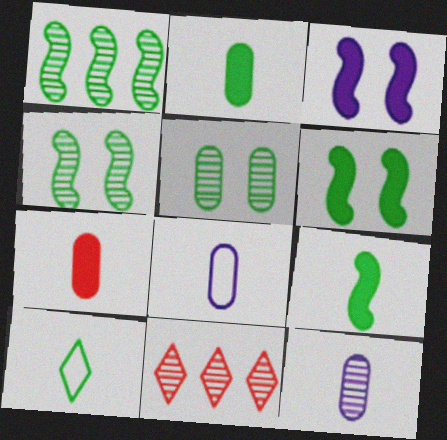[[4, 11, 12], 
[6, 8, 11]]